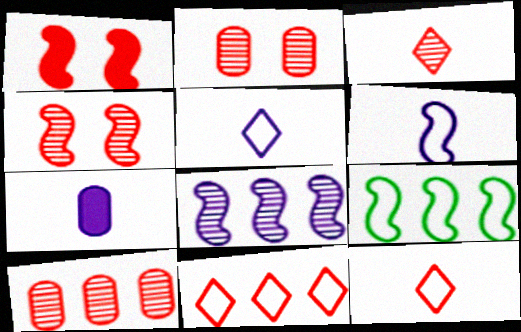[[1, 10, 12], 
[3, 4, 10]]